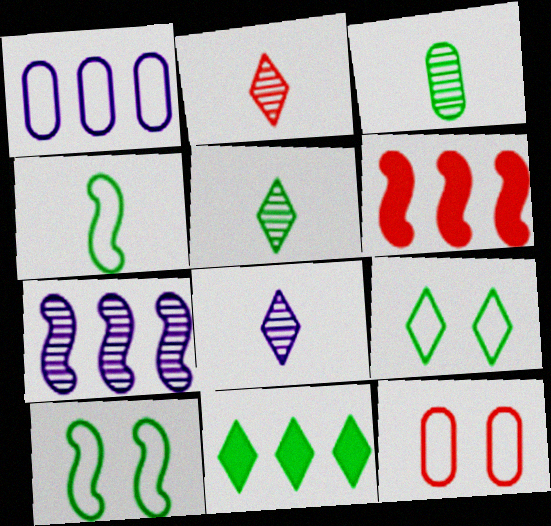[[2, 5, 8], 
[2, 6, 12], 
[3, 10, 11], 
[5, 9, 11]]